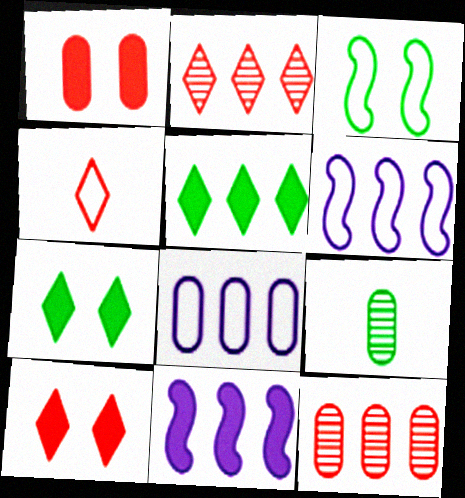[[1, 8, 9], 
[2, 4, 10], 
[3, 4, 8], 
[3, 5, 9], 
[5, 6, 12], 
[6, 9, 10]]